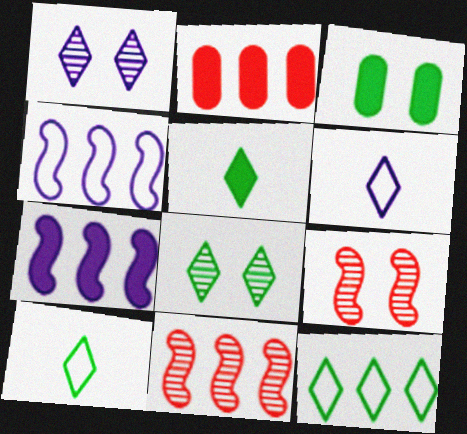[[3, 6, 11], 
[5, 8, 12]]